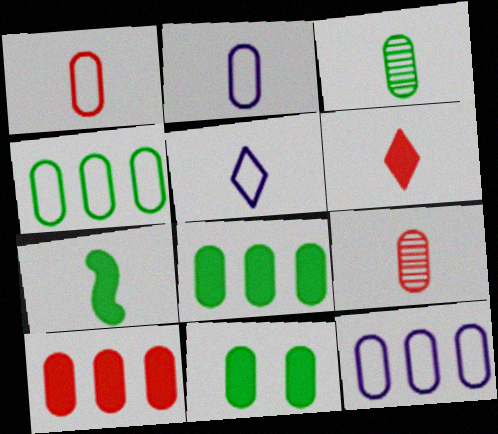[[3, 4, 11], 
[5, 7, 9], 
[9, 11, 12]]